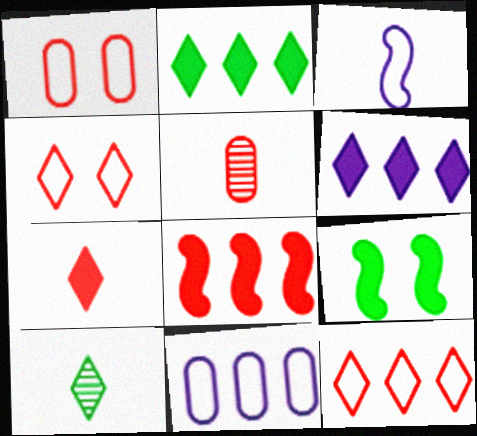[[4, 5, 8], 
[4, 6, 10]]